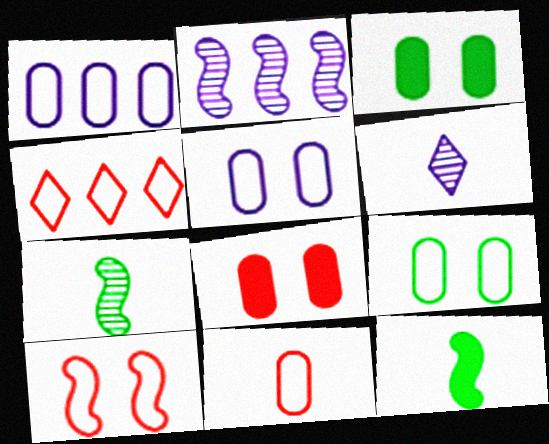[[1, 9, 11], 
[2, 10, 12], 
[4, 10, 11], 
[6, 11, 12]]